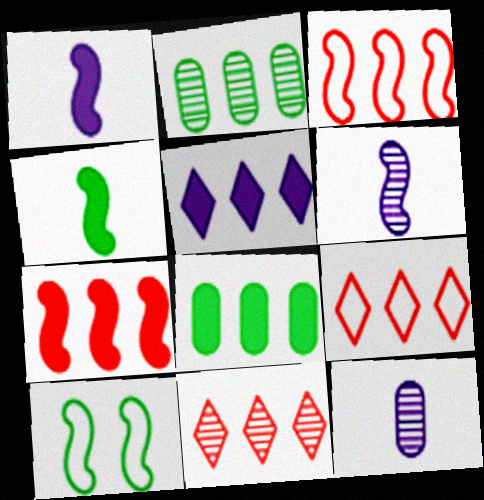[[2, 3, 5], 
[5, 7, 8], 
[6, 7, 10]]